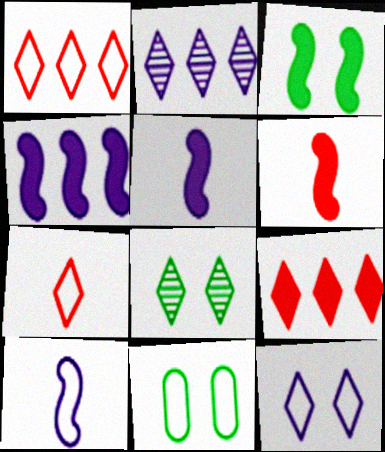[[1, 10, 11], 
[2, 6, 11], 
[3, 4, 6], 
[3, 8, 11]]